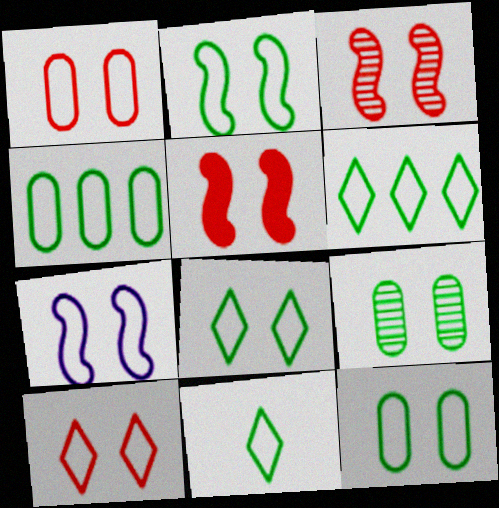[[1, 7, 8], 
[2, 4, 11], 
[2, 8, 12], 
[6, 8, 11], 
[7, 10, 12]]